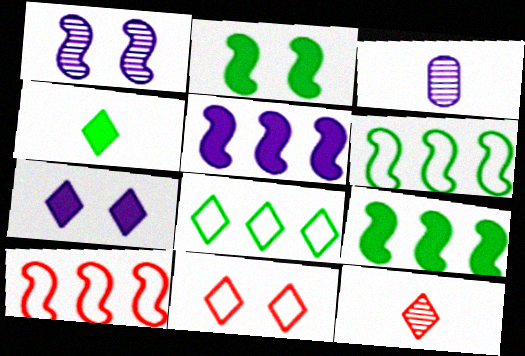[[3, 9, 11], 
[7, 8, 12]]